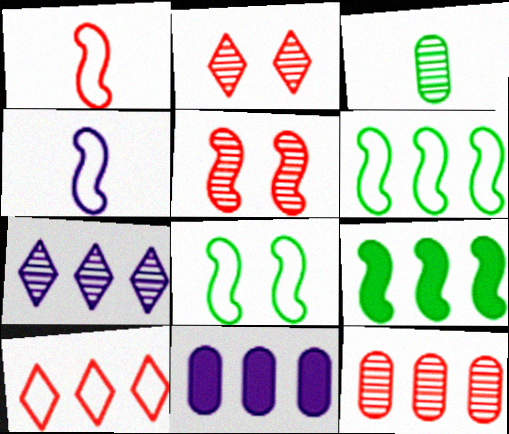[[3, 5, 7], 
[4, 5, 9]]